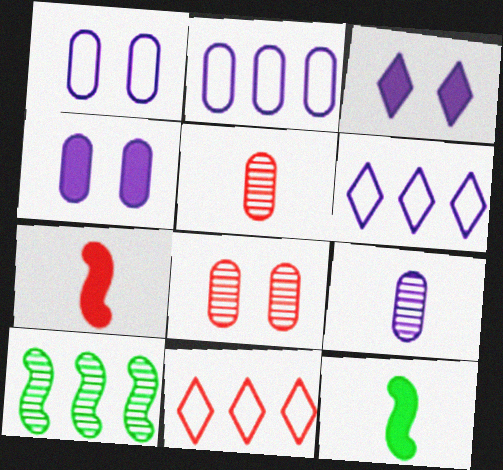[[2, 4, 9], 
[6, 8, 12], 
[7, 8, 11]]